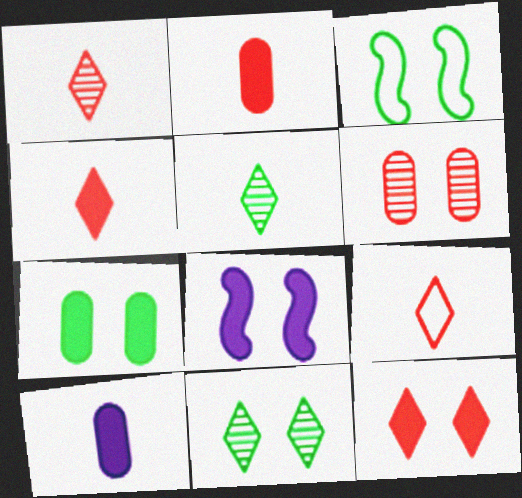[[1, 4, 9], 
[3, 7, 11], 
[7, 8, 12]]